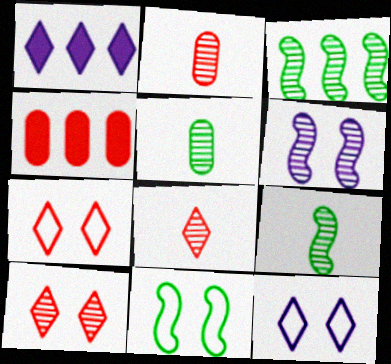[[1, 2, 11], 
[4, 9, 12]]